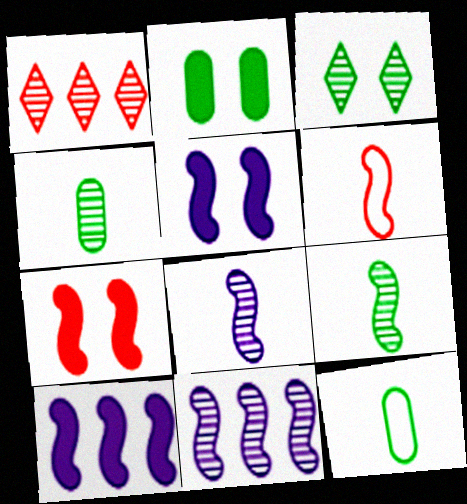[[1, 5, 12]]